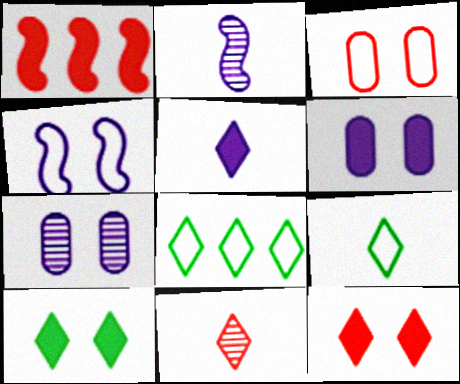[[1, 3, 11], 
[1, 7, 9], 
[5, 9, 11]]